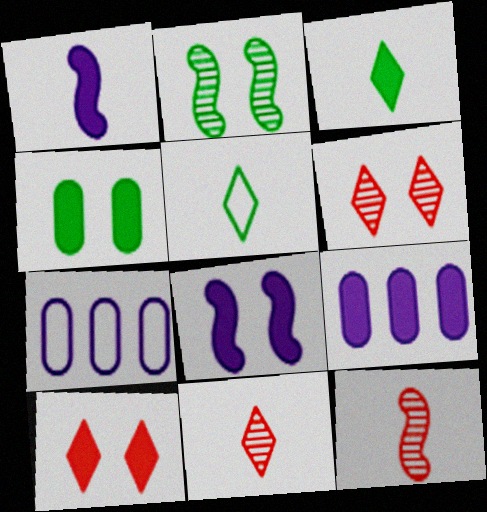[[4, 8, 10]]